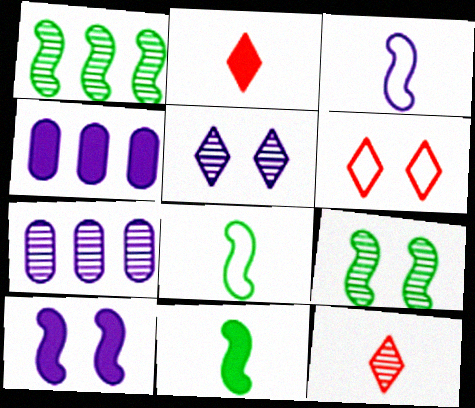[[3, 4, 5], 
[6, 7, 11], 
[7, 9, 12]]